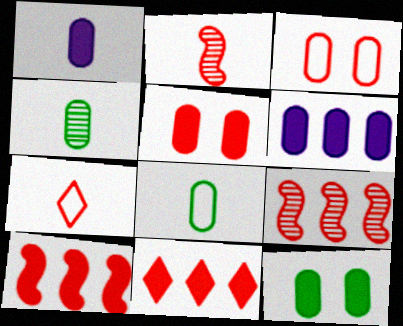[[2, 3, 11], 
[3, 4, 6], 
[5, 7, 9]]